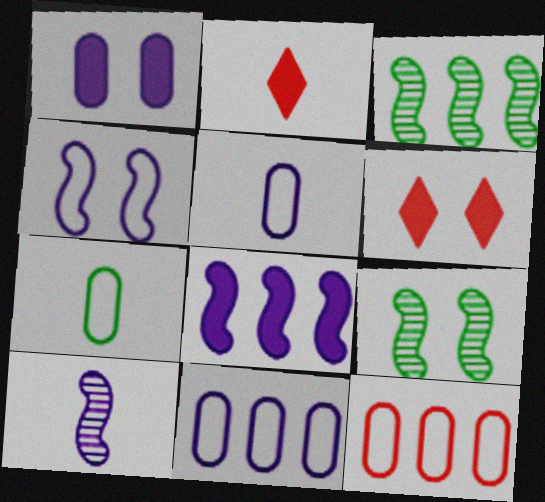[[2, 7, 10], 
[2, 9, 11], 
[3, 5, 6], 
[4, 8, 10]]